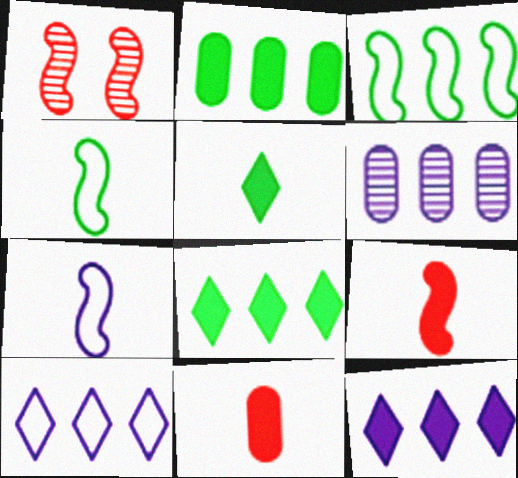[]